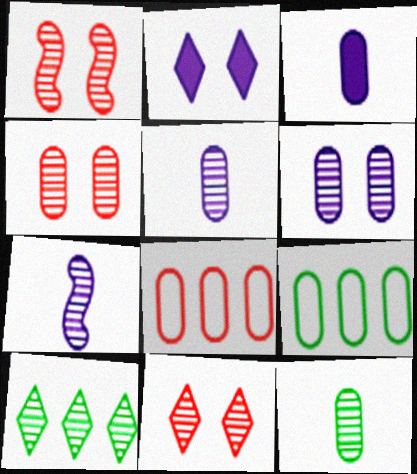[[1, 4, 11], 
[1, 5, 10], 
[3, 4, 9], 
[4, 7, 10]]